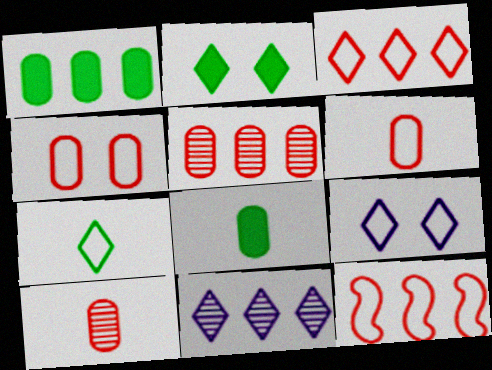[[1, 11, 12], 
[3, 7, 9]]